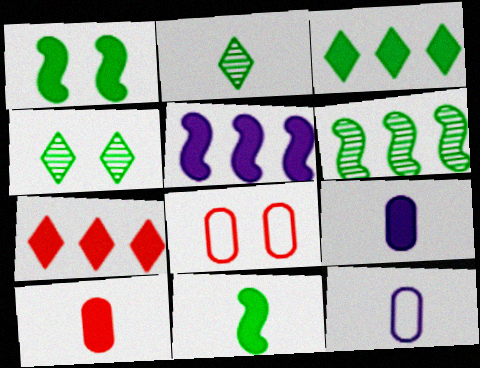[[1, 7, 9], 
[2, 5, 8]]